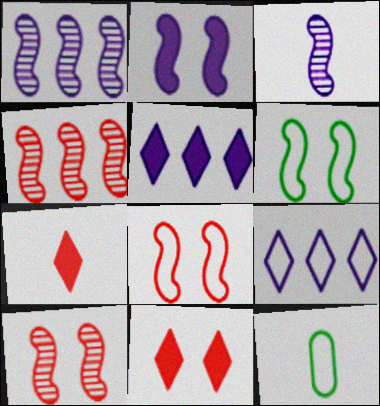[[1, 11, 12], 
[2, 6, 10], 
[3, 7, 12], 
[5, 10, 12], 
[8, 9, 12]]